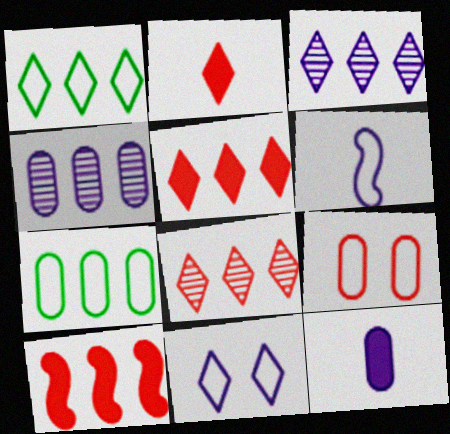[[1, 3, 5], 
[1, 4, 10], 
[1, 6, 9], 
[3, 7, 10]]